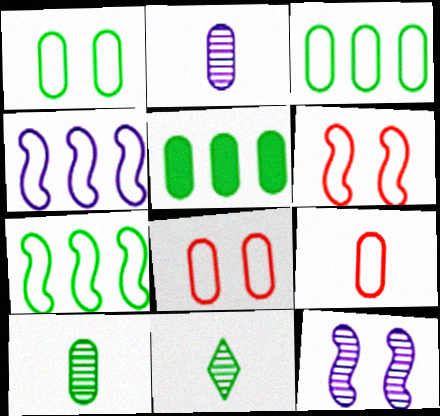[[1, 5, 10], 
[2, 5, 8]]